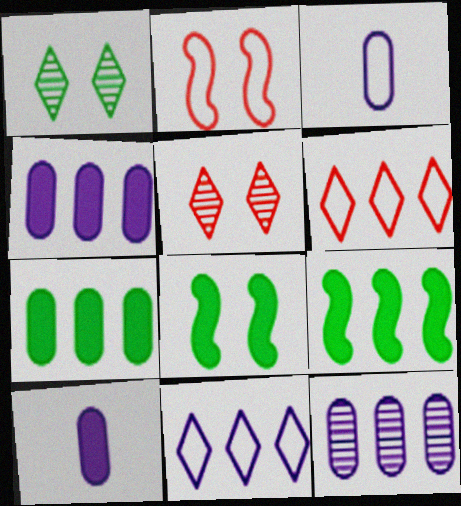[[3, 5, 9], 
[6, 9, 12]]